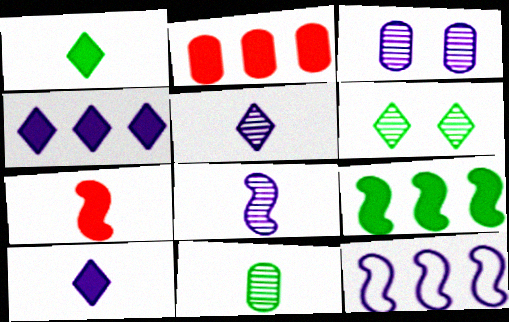[[2, 4, 9], 
[3, 10, 12]]